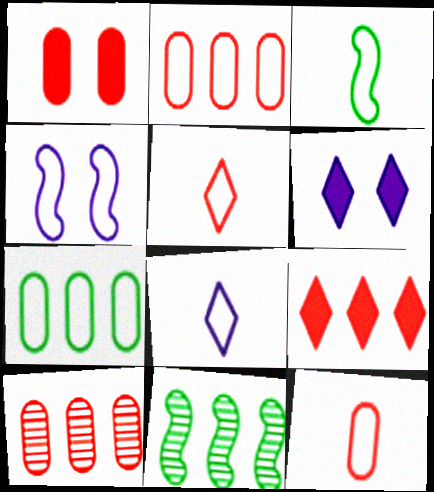[[1, 8, 11], 
[1, 10, 12], 
[3, 6, 10], 
[3, 8, 12], 
[4, 5, 7], 
[6, 11, 12]]